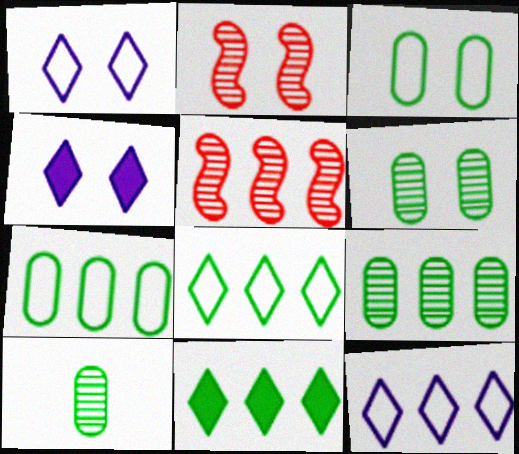[[2, 3, 4], 
[6, 9, 10]]